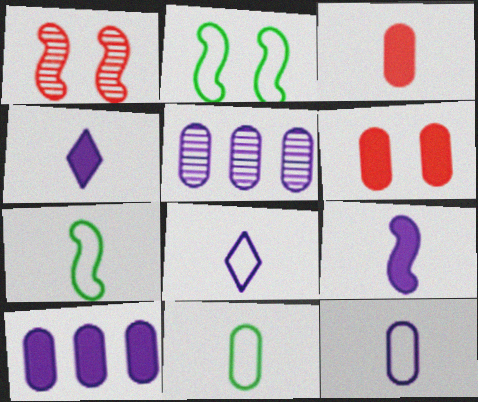[[5, 6, 11]]